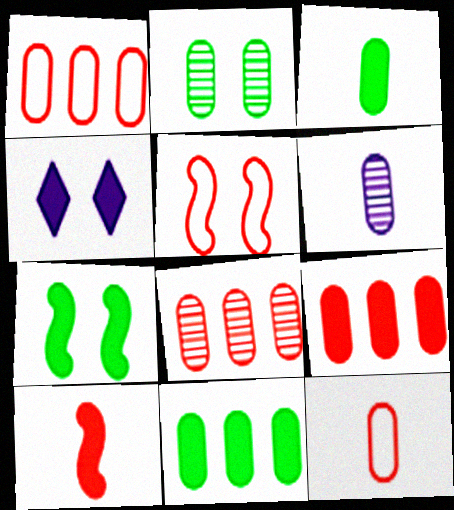[[1, 8, 9], 
[2, 4, 5], 
[2, 6, 8], 
[3, 6, 12], 
[4, 10, 11]]